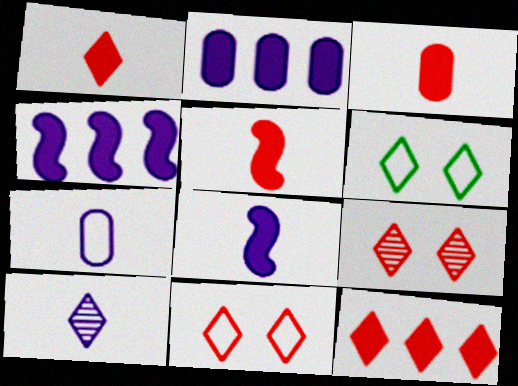[[1, 3, 5], 
[6, 10, 12], 
[7, 8, 10]]